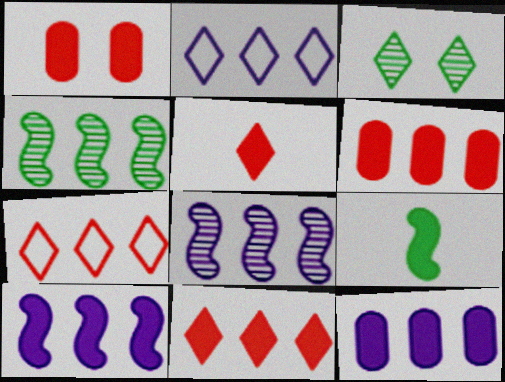[[2, 3, 5], 
[2, 4, 6], 
[2, 8, 12], 
[4, 7, 12]]